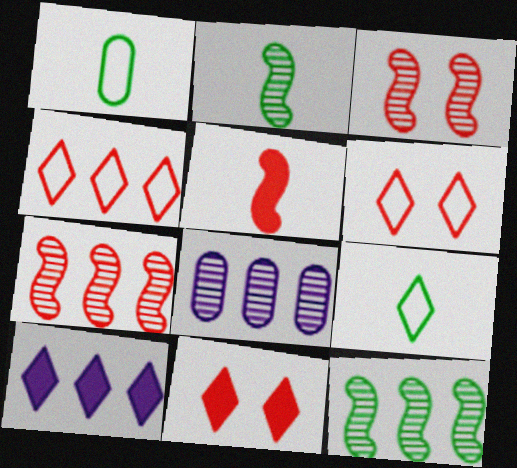[[1, 3, 10]]